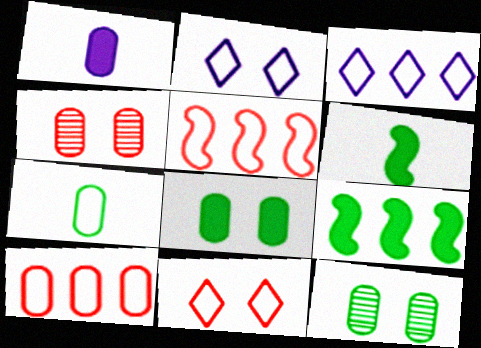[[1, 10, 12], 
[2, 5, 7], 
[3, 4, 6]]